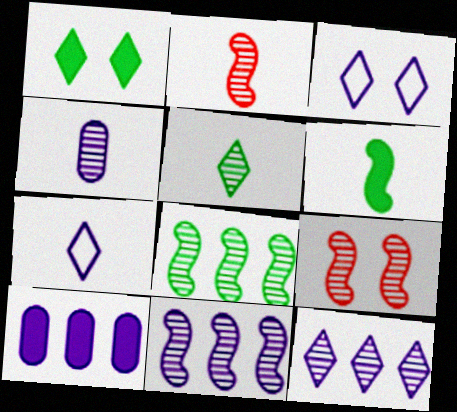[[2, 4, 5]]